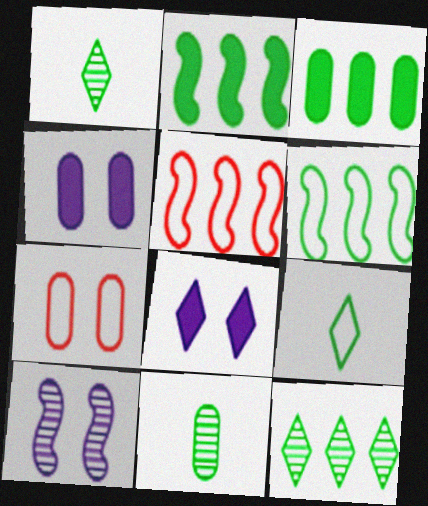[[1, 4, 5], 
[3, 6, 12], 
[5, 8, 11]]